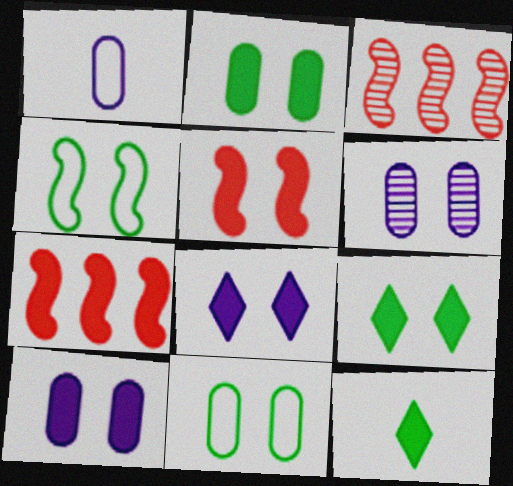[[1, 3, 9], 
[2, 5, 8], 
[5, 9, 10], 
[7, 10, 12]]